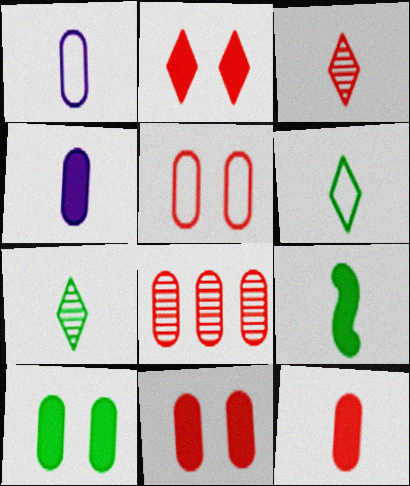[[1, 3, 9], 
[1, 8, 10], 
[5, 8, 12]]